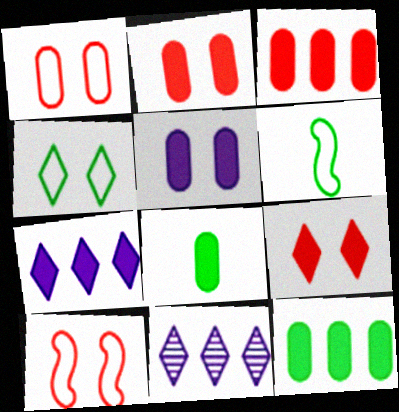[[2, 6, 11], 
[3, 5, 8], 
[8, 10, 11]]